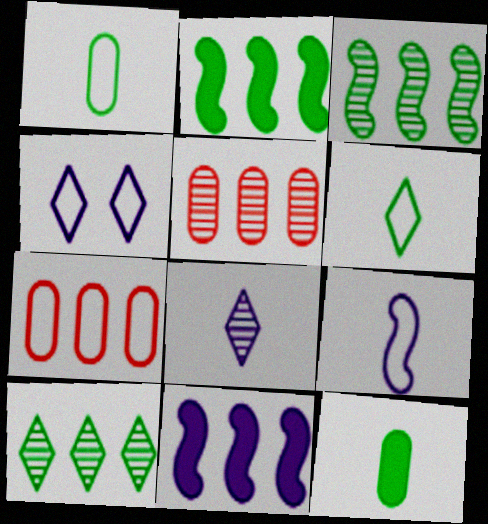[[7, 10, 11]]